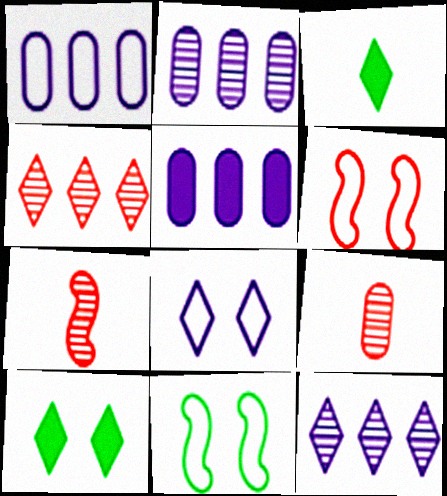[[1, 2, 5], 
[1, 7, 10], 
[2, 3, 6], 
[3, 4, 8]]